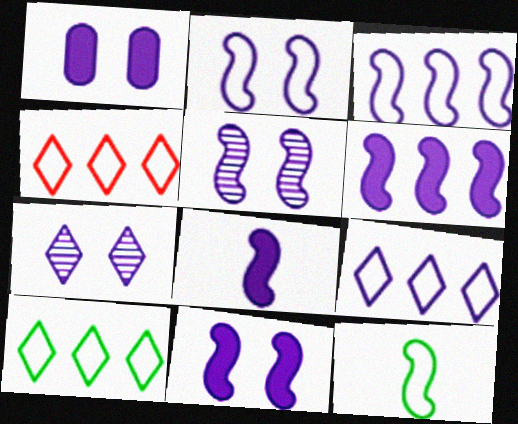[[1, 2, 7], 
[2, 5, 11], 
[3, 5, 8], 
[4, 9, 10], 
[6, 8, 11]]